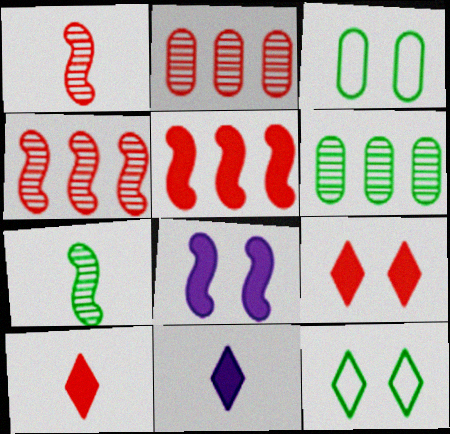[[3, 4, 11]]